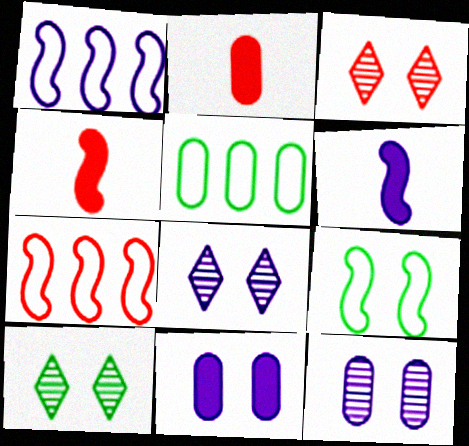[[1, 2, 10], 
[2, 3, 7], 
[2, 5, 12], 
[3, 5, 6], 
[3, 8, 10], 
[3, 9, 11], 
[4, 5, 8]]